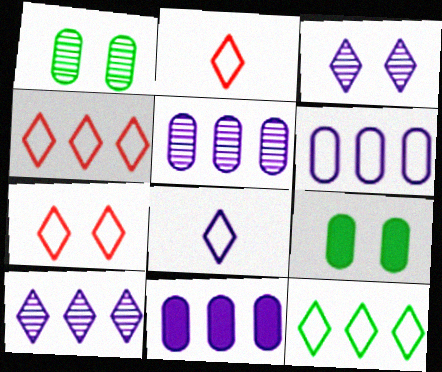[[2, 4, 7], 
[5, 6, 11], 
[7, 8, 12]]